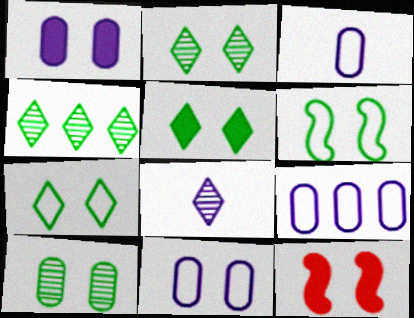[[1, 5, 12], 
[2, 5, 7], 
[2, 11, 12], 
[3, 4, 12], 
[3, 9, 11], 
[5, 6, 10]]